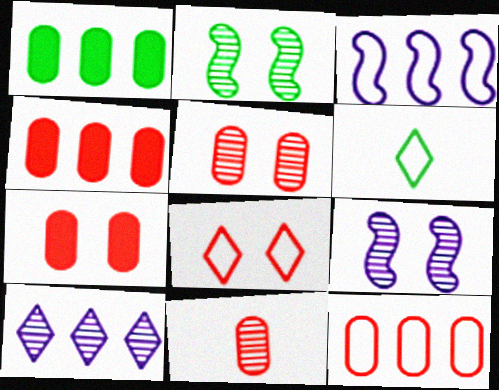[[1, 2, 6], 
[2, 10, 11], 
[4, 6, 9], 
[7, 11, 12]]